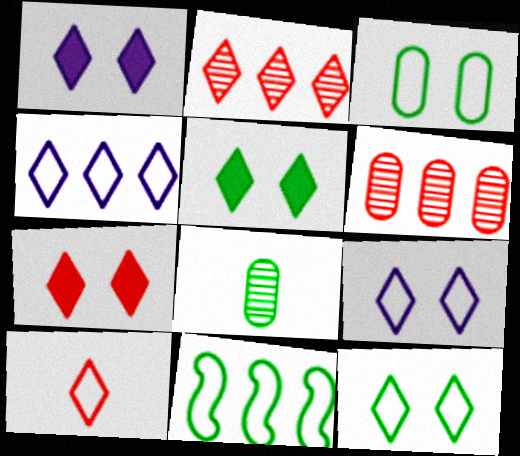[[1, 5, 7], 
[2, 7, 10], 
[4, 10, 12], 
[5, 8, 11]]